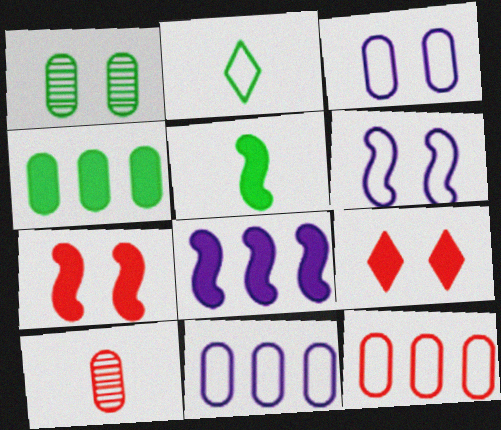[[1, 6, 9], 
[2, 6, 12], 
[3, 4, 10], 
[5, 7, 8]]